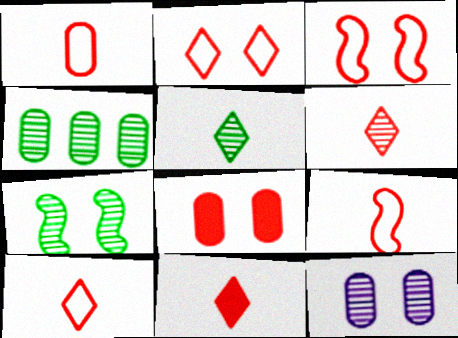[[1, 9, 10], 
[4, 5, 7], 
[6, 10, 11]]